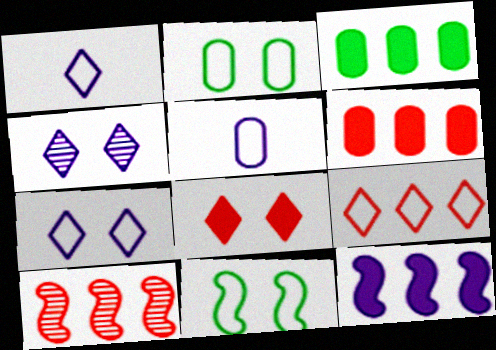[[4, 5, 12], 
[5, 9, 11], 
[6, 9, 10]]